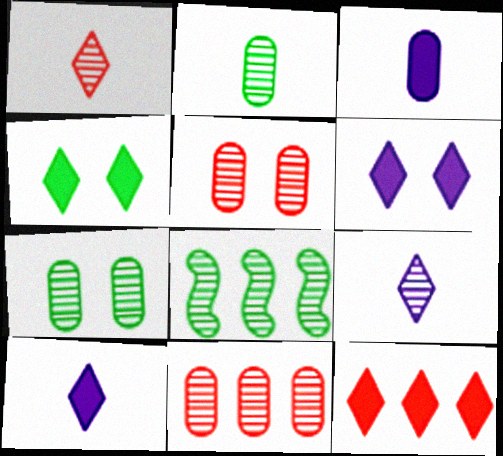[[4, 10, 12], 
[5, 8, 9]]